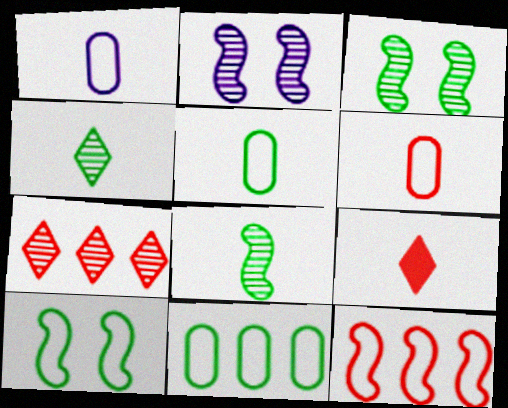[[1, 5, 6], 
[1, 8, 9], 
[2, 9, 11]]